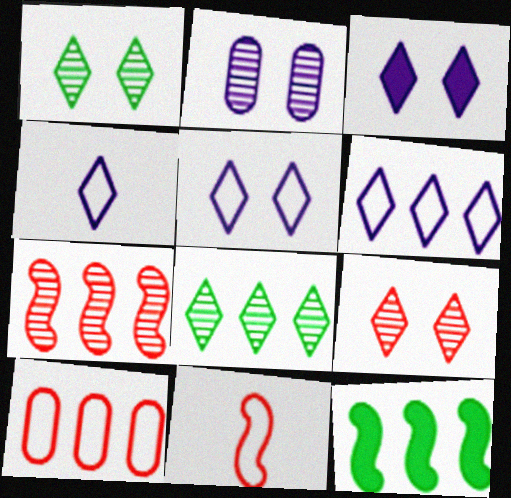[[4, 5, 6]]